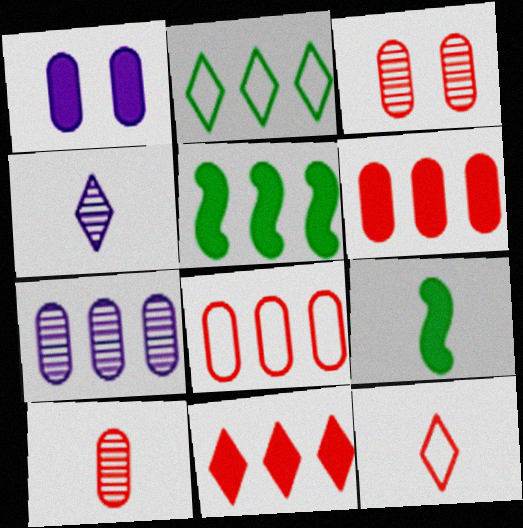[[1, 9, 11]]